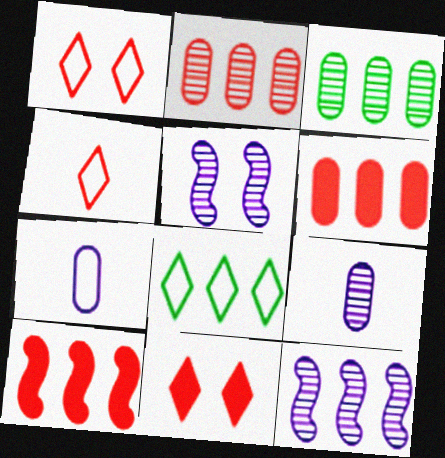[[6, 8, 12]]